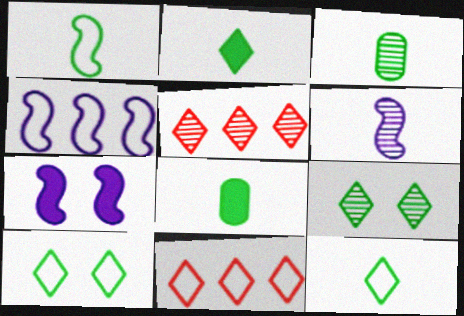[[1, 2, 3], 
[3, 7, 11], 
[4, 6, 7]]